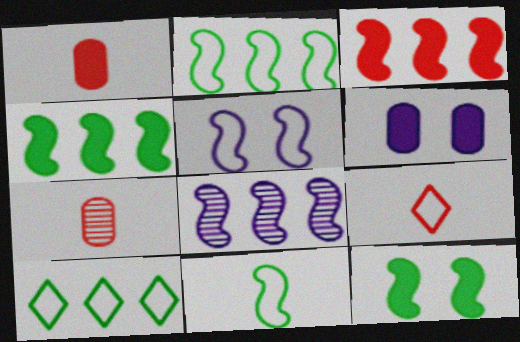[[2, 3, 8]]